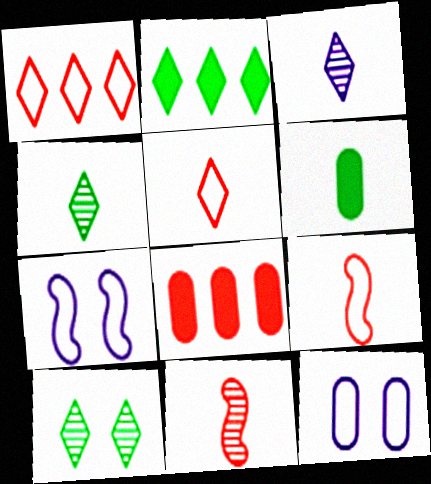[[2, 11, 12], 
[3, 6, 9], 
[4, 7, 8]]